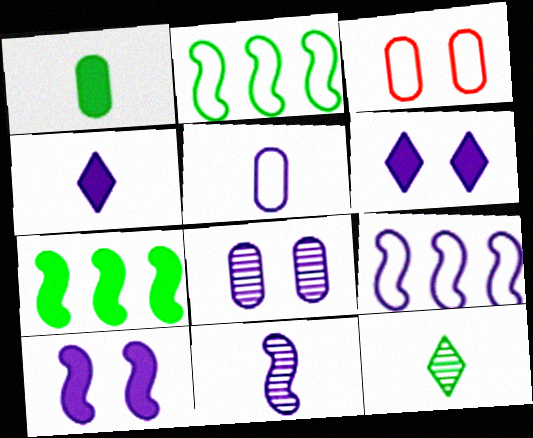[[4, 5, 11], 
[4, 8, 9], 
[9, 10, 11]]